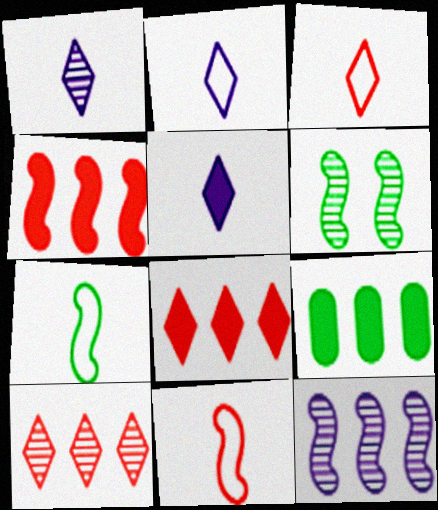[[1, 2, 5]]